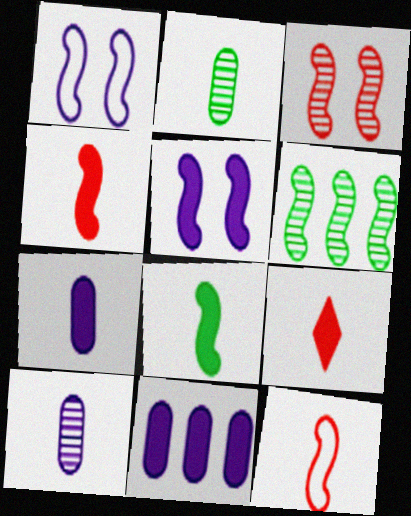[[1, 4, 6], 
[5, 6, 12], 
[7, 8, 9]]